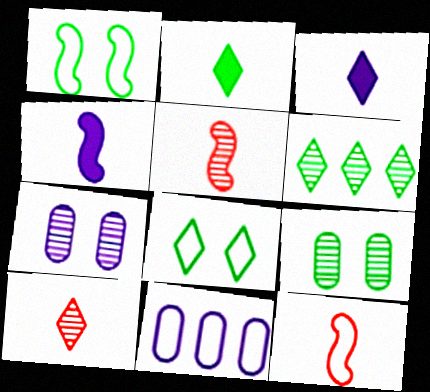[[2, 6, 8], 
[5, 6, 7], 
[8, 11, 12]]